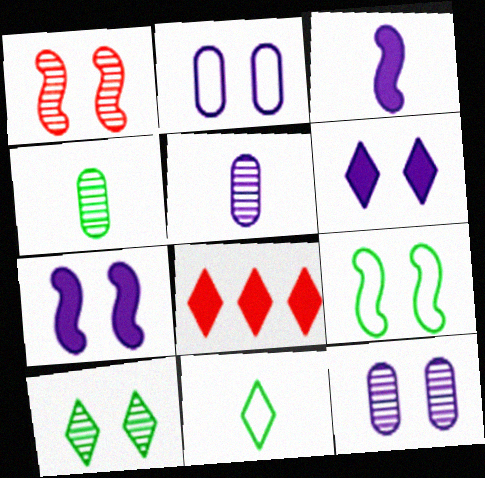[[1, 7, 9], 
[1, 10, 12], 
[5, 8, 9]]